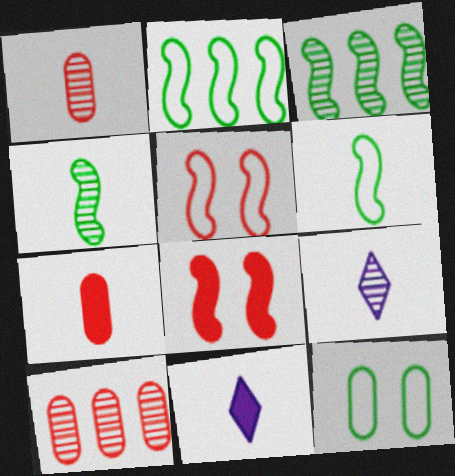[[1, 4, 9], 
[1, 6, 11], 
[6, 7, 9]]